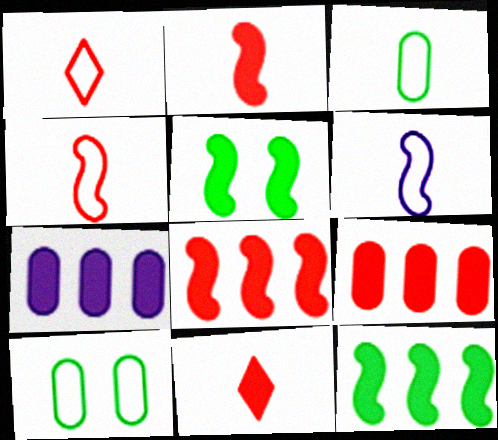[[1, 3, 6], 
[5, 7, 11]]